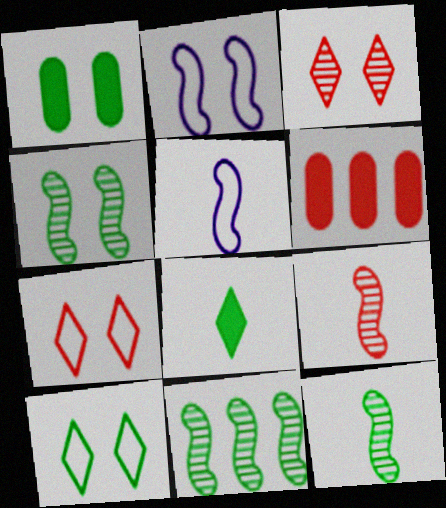[[1, 2, 3], 
[1, 4, 10], 
[4, 11, 12], 
[6, 7, 9]]